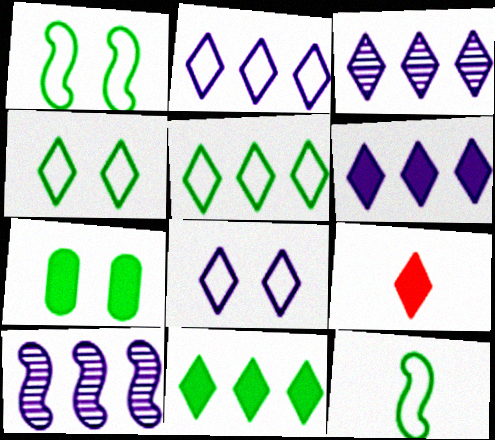[[2, 3, 6], 
[3, 4, 9]]